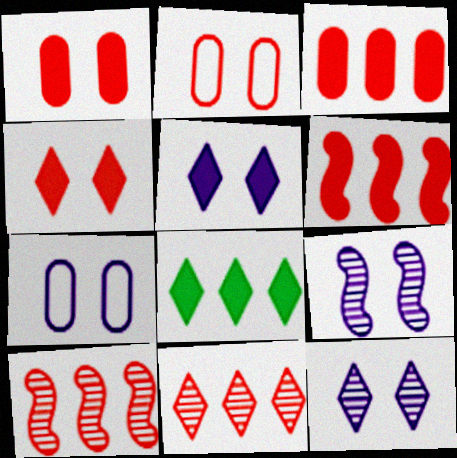[[5, 7, 9]]